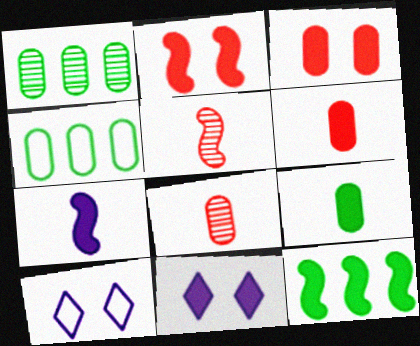[[2, 7, 12], 
[4, 5, 11], 
[6, 11, 12], 
[8, 10, 12]]